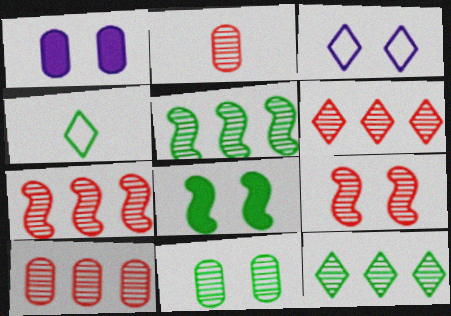[[1, 4, 7], 
[2, 6, 9], 
[6, 7, 10]]